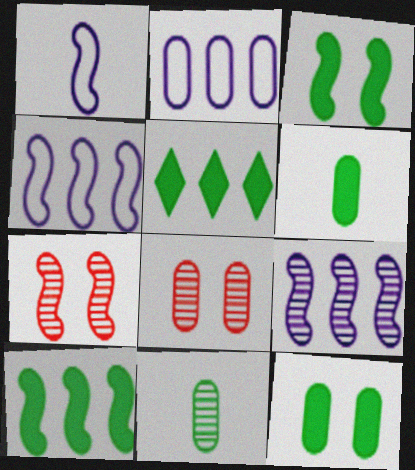[[1, 5, 8], 
[1, 7, 10], 
[2, 6, 8], 
[3, 5, 6]]